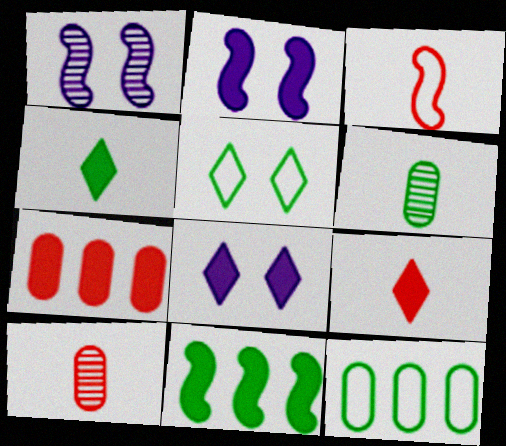[[1, 3, 11], 
[1, 9, 12], 
[2, 4, 7], 
[3, 9, 10], 
[5, 6, 11]]